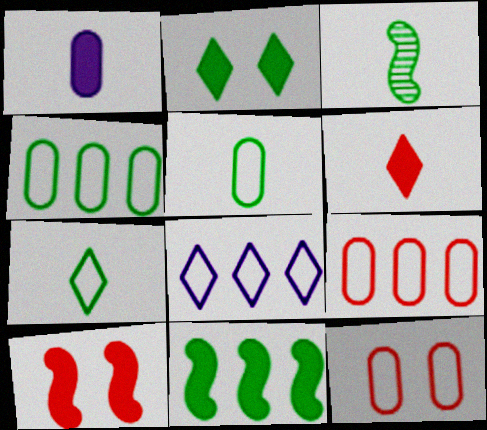[[2, 3, 4]]